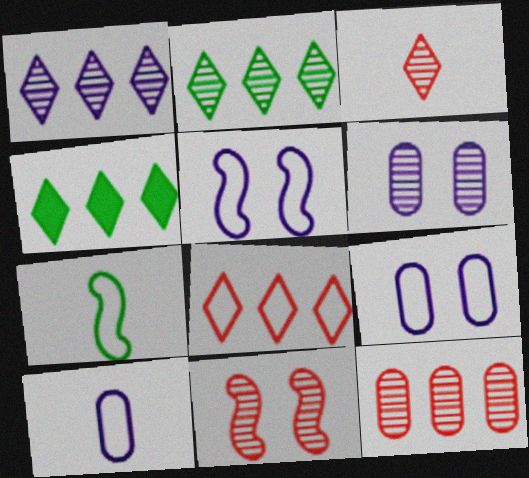[[1, 4, 8], 
[3, 11, 12], 
[4, 10, 11], 
[7, 8, 9]]